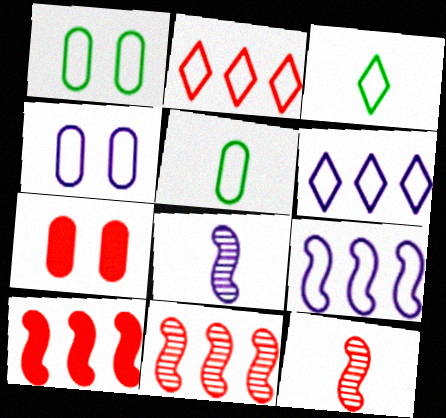[[2, 7, 12]]